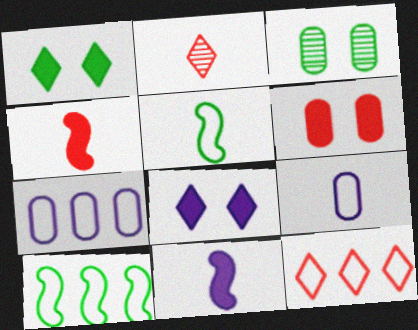[[3, 11, 12], 
[7, 10, 12]]